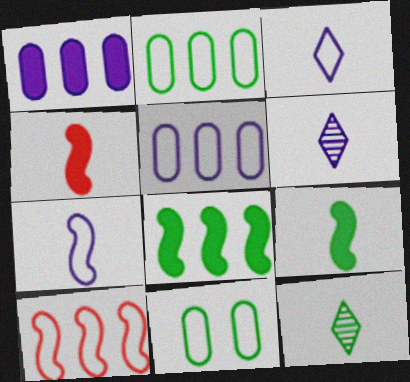[[3, 10, 11], 
[8, 11, 12]]